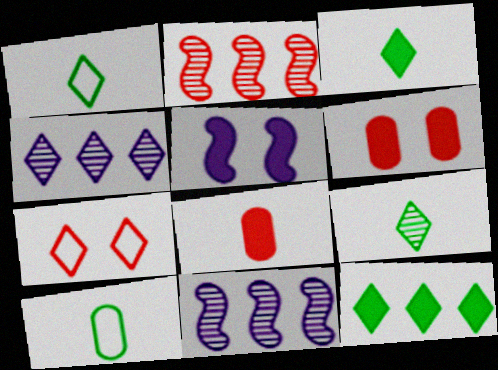[[1, 3, 9], 
[1, 6, 11], 
[2, 7, 8], 
[3, 4, 7], 
[5, 8, 12]]